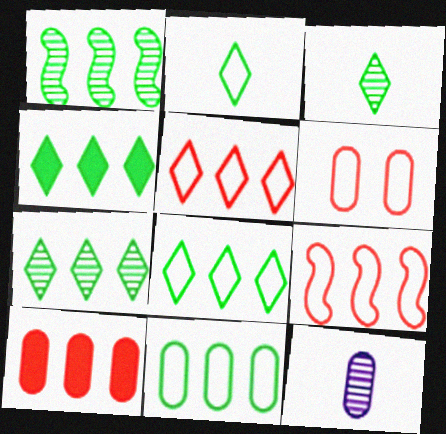[[1, 4, 11], 
[4, 7, 8]]